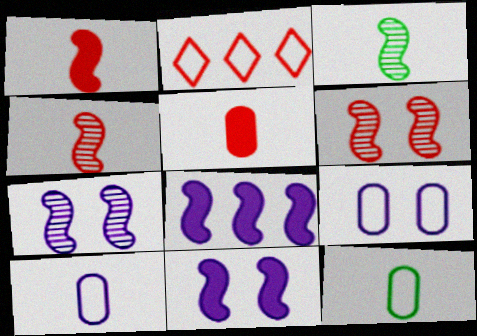[[2, 5, 6]]